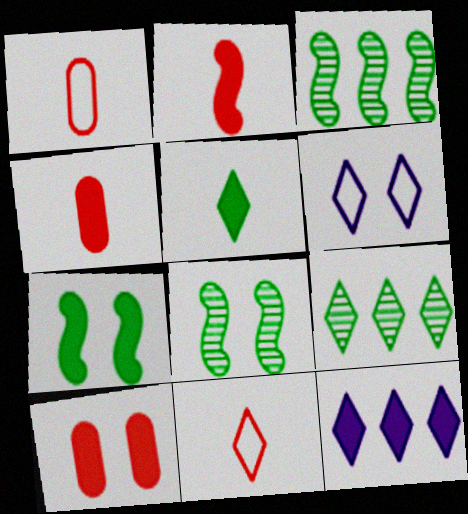[[1, 8, 12], 
[3, 4, 6], 
[4, 7, 12], 
[6, 8, 10]]